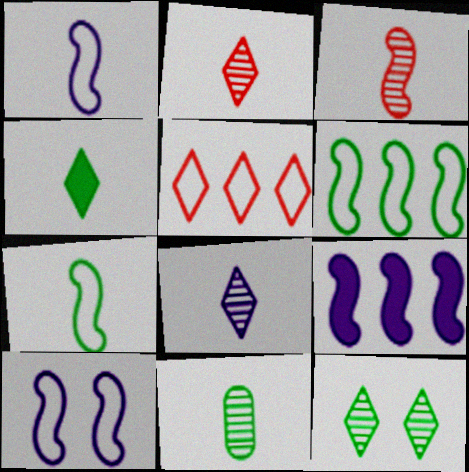[[3, 8, 11], 
[4, 7, 11]]